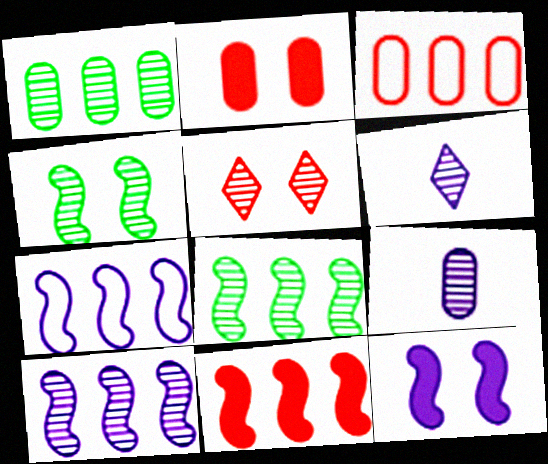[[5, 8, 9], 
[7, 8, 11]]